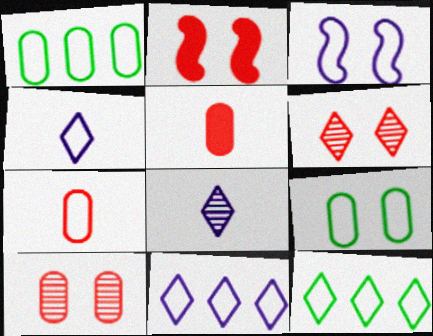[[1, 2, 8], 
[3, 7, 12]]